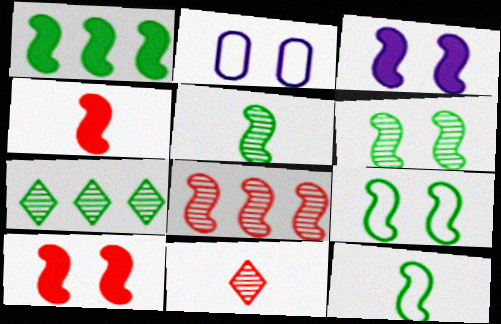[[1, 2, 11], 
[1, 3, 4], 
[1, 5, 9], 
[1, 6, 12], 
[2, 4, 7], 
[3, 8, 12]]